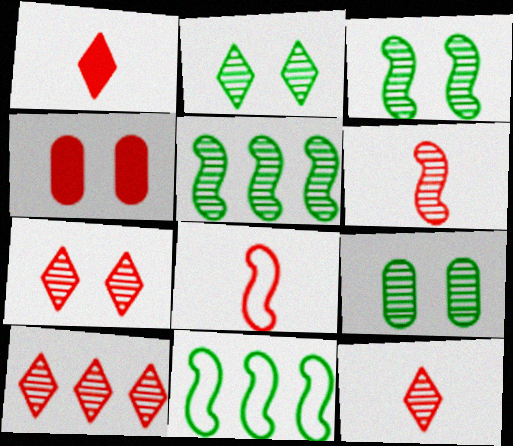[[2, 3, 9], 
[4, 8, 10], 
[7, 10, 12]]